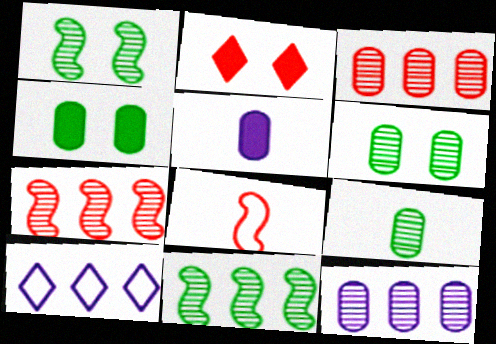[[2, 3, 8]]